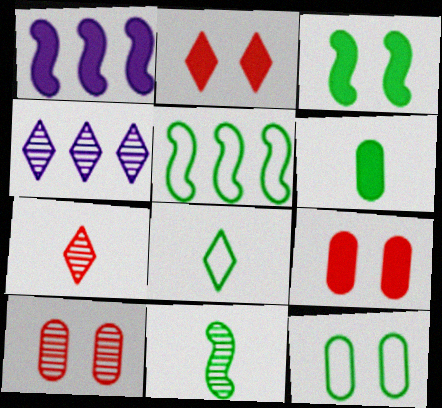[[1, 2, 6], 
[1, 7, 12], 
[1, 8, 10], 
[2, 4, 8], 
[3, 5, 11], 
[4, 10, 11], 
[5, 8, 12], 
[6, 8, 11]]